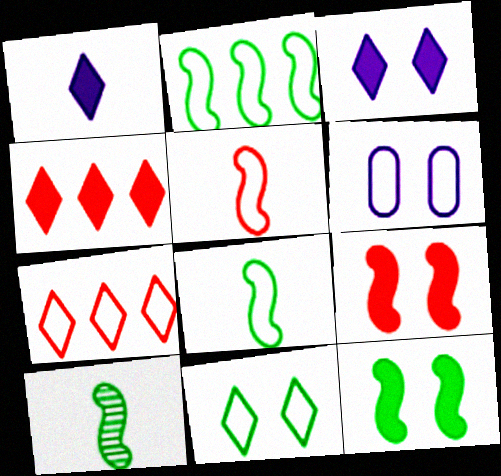[[2, 10, 12], 
[4, 6, 10], 
[6, 7, 8]]